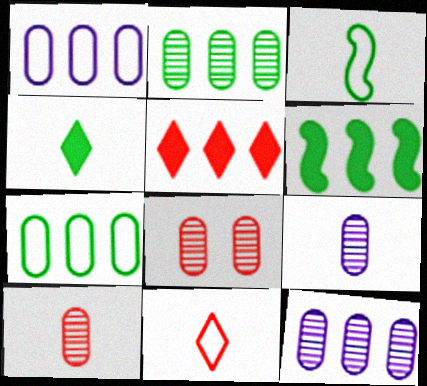[[2, 8, 9]]